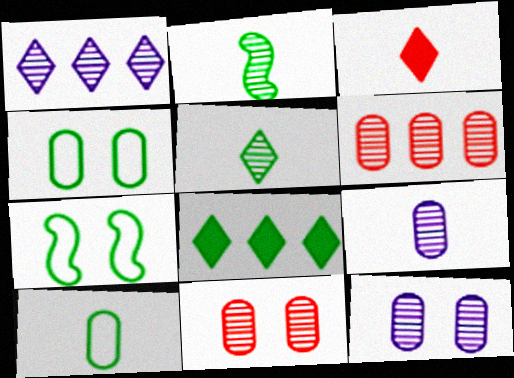[[1, 2, 11], 
[2, 4, 8]]